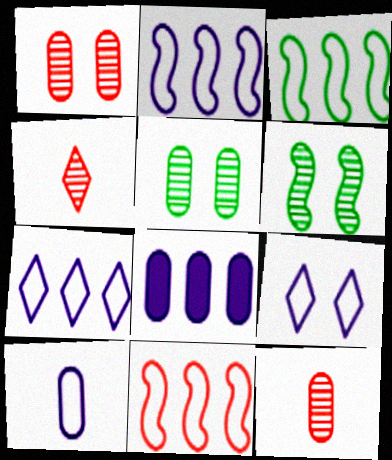[[2, 3, 11], 
[2, 9, 10]]